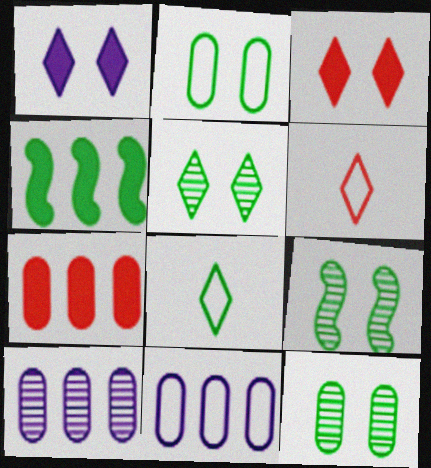[[4, 8, 12], 
[5, 9, 12]]